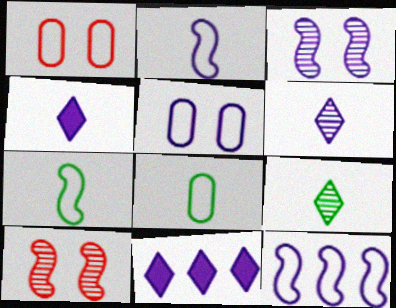[[8, 10, 11]]